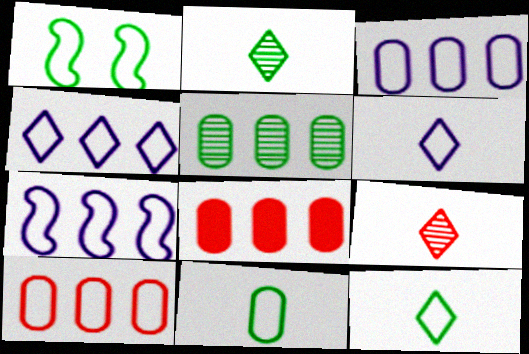[[1, 6, 10], 
[3, 4, 7], 
[3, 5, 8]]